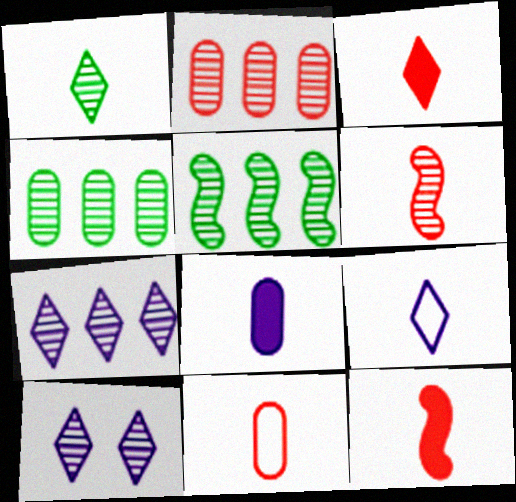[[1, 3, 9], 
[2, 5, 7], 
[3, 6, 11], 
[4, 6, 10]]